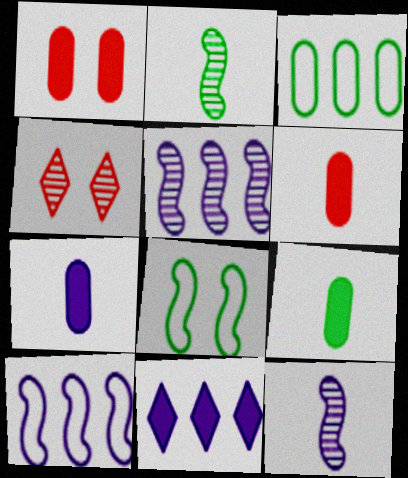[[4, 9, 10], 
[6, 7, 9]]